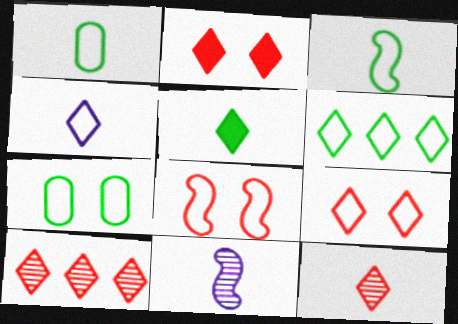[[3, 6, 7], 
[4, 5, 12], 
[4, 6, 9]]